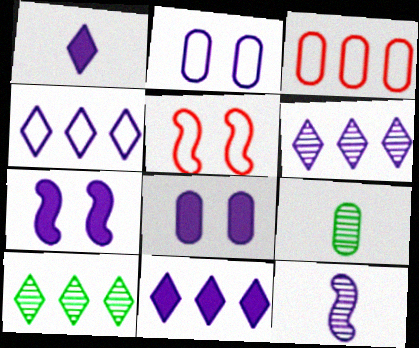[[2, 11, 12], 
[3, 8, 9], 
[4, 6, 11], 
[4, 8, 12], 
[5, 9, 11]]